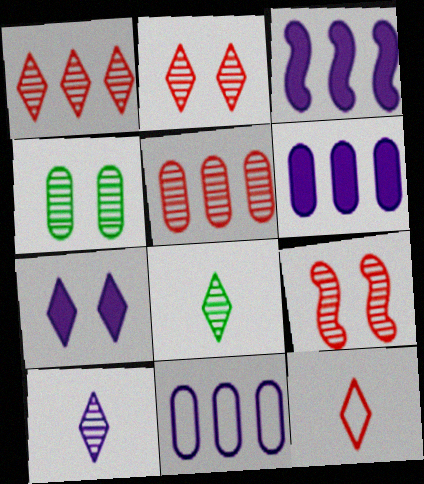[[3, 4, 12]]